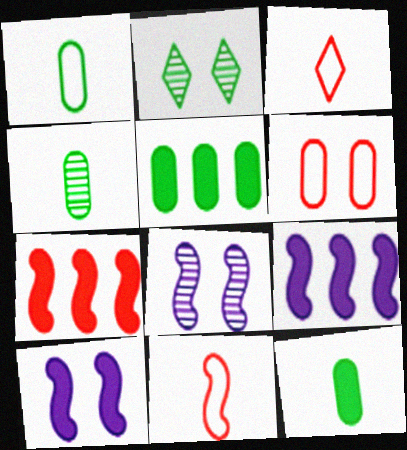[[1, 4, 12], 
[2, 6, 10], 
[3, 5, 8]]